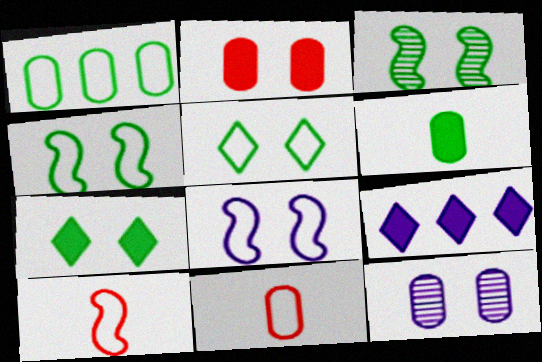[[3, 9, 11]]